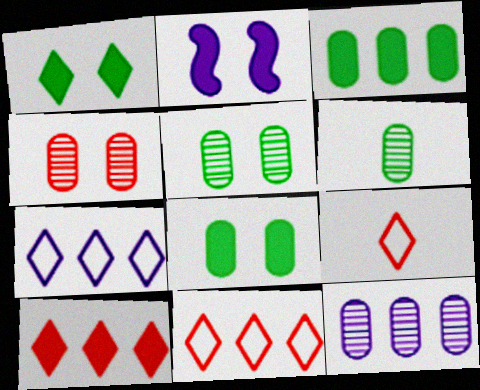[[2, 6, 11], 
[4, 6, 12]]